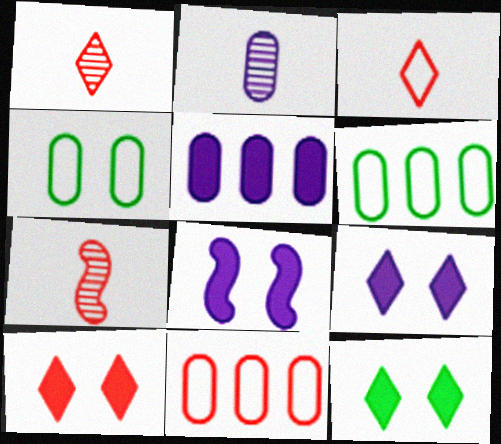[[1, 6, 8], 
[6, 7, 9], 
[7, 10, 11], 
[9, 10, 12]]